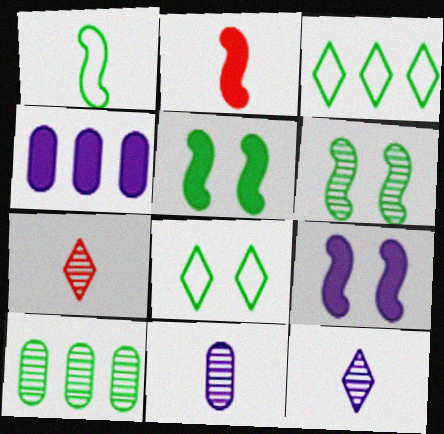[]